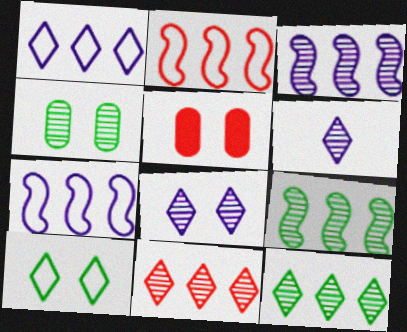[]